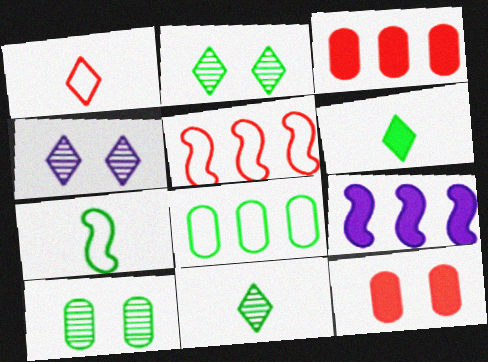[[1, 9, 10], 
[3, 4, 7], 
[6, 9, 12]]